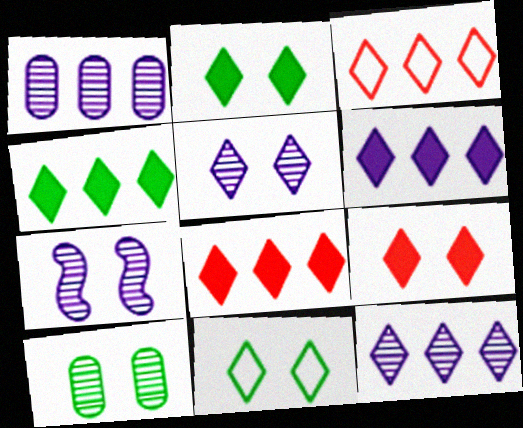[[3, 4, 12], 
[4, 6, 8], 
[5, 9, 11]]